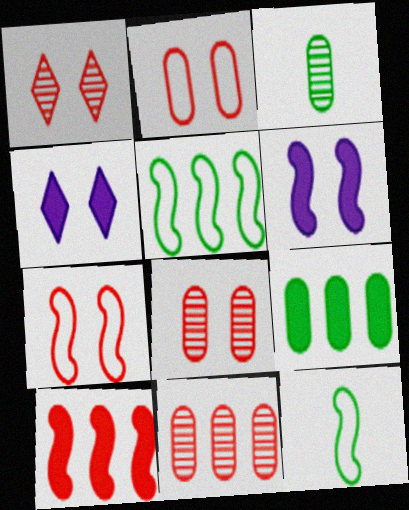[[4, 11, 12]]